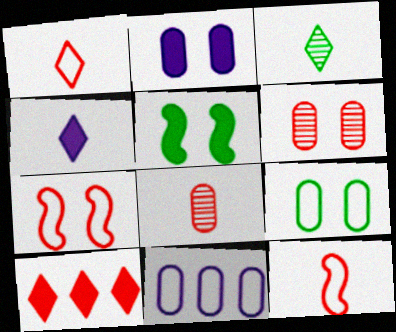[[1, 3, 4], 
[2, 6, 9], 
[6, 10, 12], 
[7, 8, 10]]